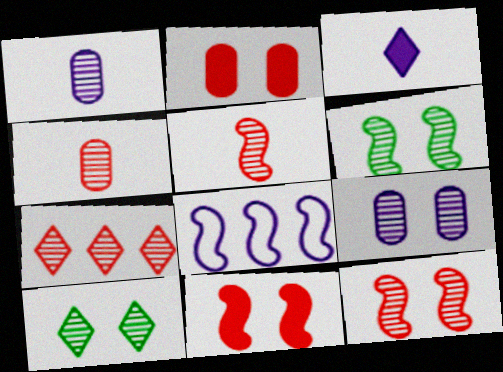[[1, 6, 7], 
[3, 8, 9], 
[4, 7, 12], 
[9, 10, 12]]